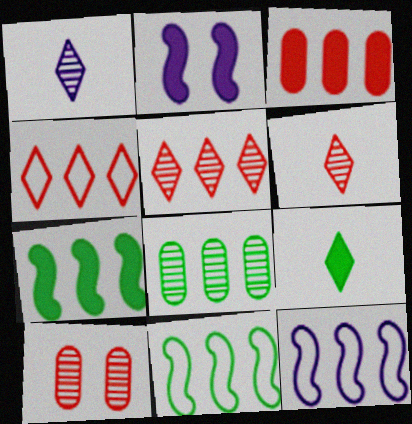[[2, 3, 9], 
[9, 10, 12]]